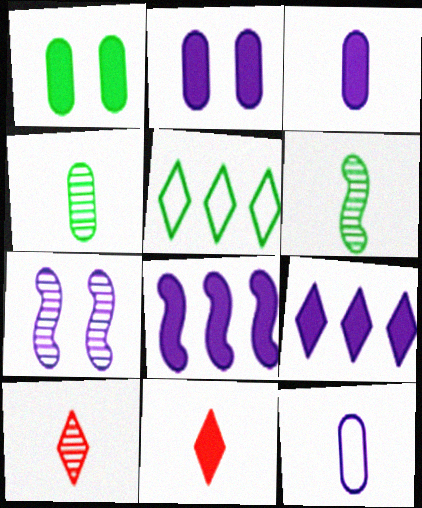[[1, 5, 6], 
[1, 8, 11], 
[6, 11, 12], 
[7, 9, 12]]